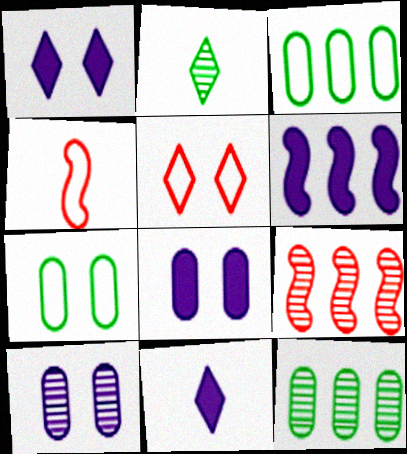[[1, 4, 12], 
[2, 9, 10], 
[6, 8, 11], 
[7, 9, 11]]